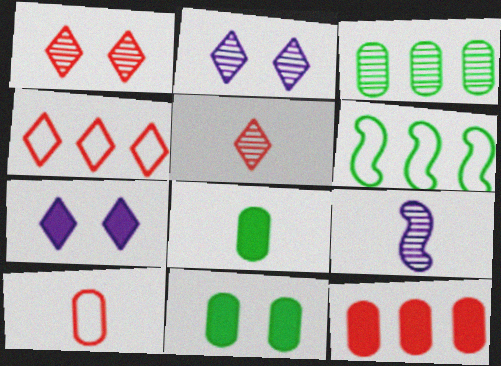[[1, 3, 9], 
[4, 9, 11]]